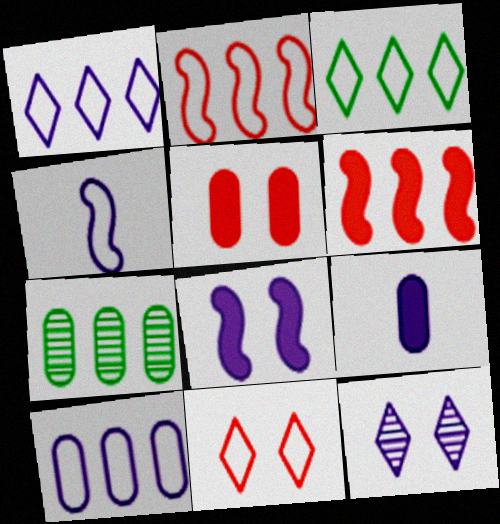[[1, 6, 7], 
[2, 3, 10]]